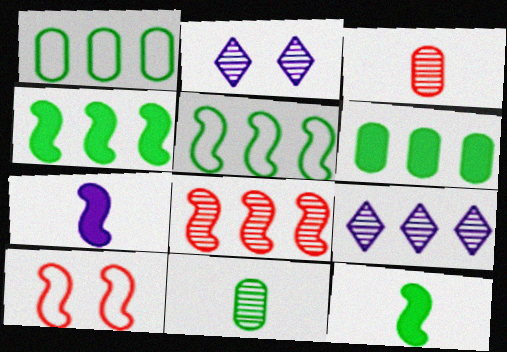[[2, 8, 11]]